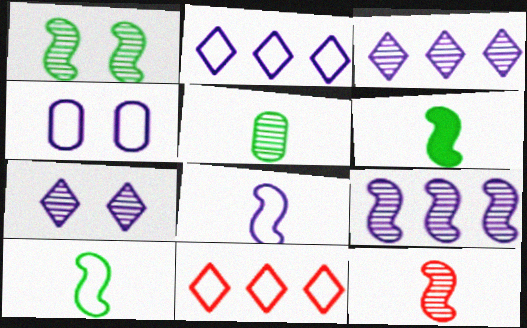[[1, 9, 12], 
[2, 4, 8], 
[4, 10, 11], 
[6, 8, 12]]